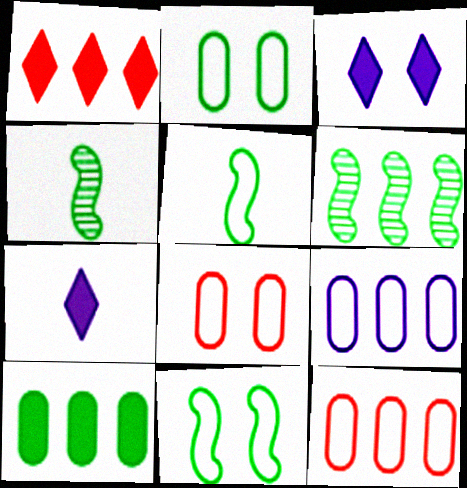[[1, 6, 9], 
[3, 4, 12], 
[6, 7, 8]]